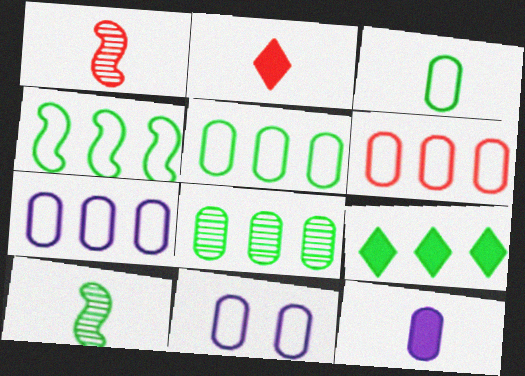[[1, 9, 11], 
[3, 6, 11], 
[4, 8, 9], 
[5, 6, 7]]